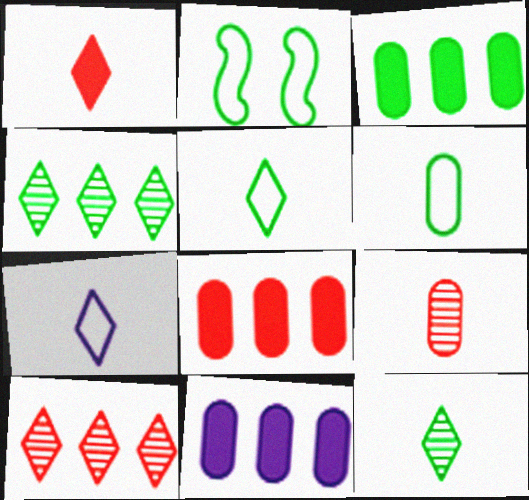[[1, 7, 12], 
[2, 3, 12], 
[3, 8, 11]]